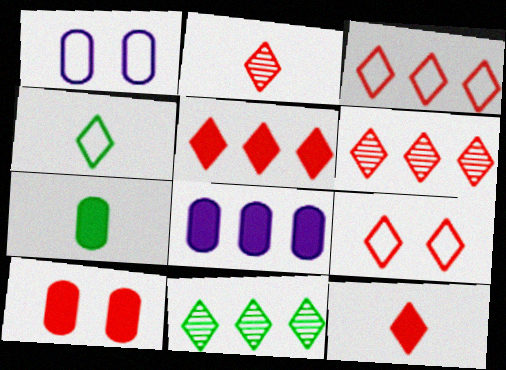[[2, 5, 9], 
[3, 5, 6], 
[6, 9, 12], 
[7, 8, 10]]